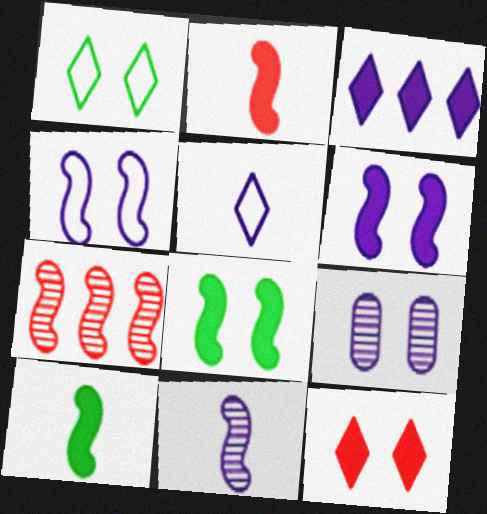[[4, 7, 10]]